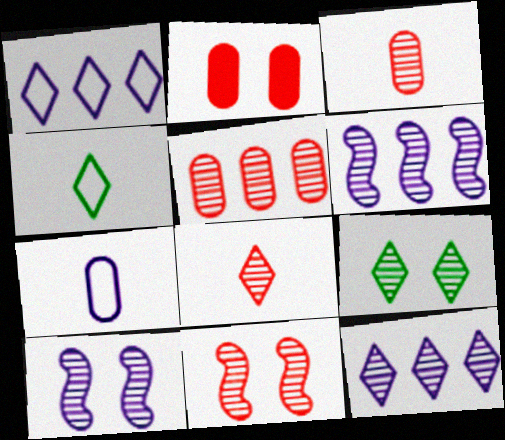[[2, 4, 6], 
[3, 6, 9], 
[5, 8, 11], 
[8, 9, 12]]